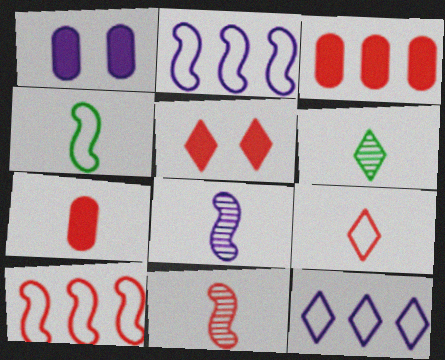[[1, 6, 10], 
[1, 8, 12], 
[5, 6, 12], 
[7, 9, 11]]